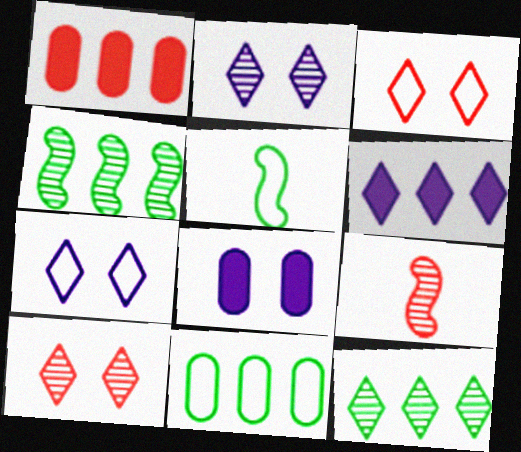[[1, 2, 5], 
[1, 3, 9]]